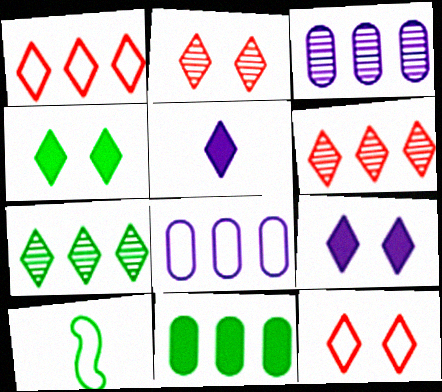[[5, 7, 12], 
[8, 10, 12]]